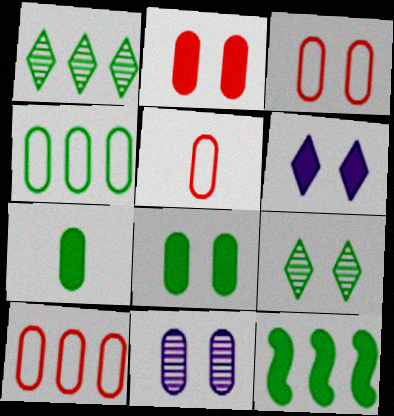[[1, 4, 12], 
[3, 5, 10], 
[3, 8, 11], 
[7, 10, 11]]